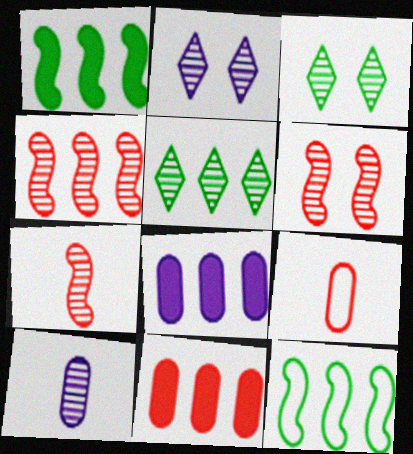[[1, 2, 9], 
[3, 4, 10], 
[4, 6, 7], 
[5, 6, 10]]